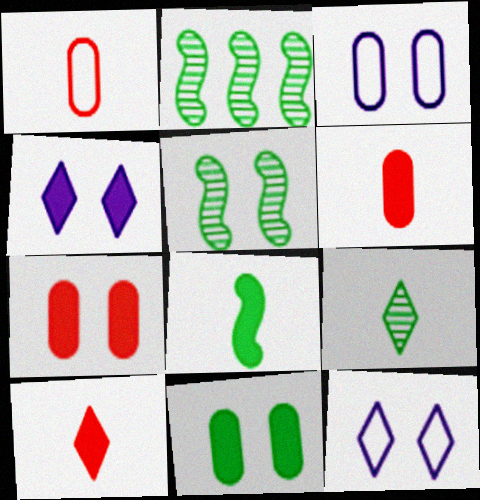[[1, 2, 4], 
[2, 3, 10], 
[2, 6, 12], 
[5, 7, 12]]